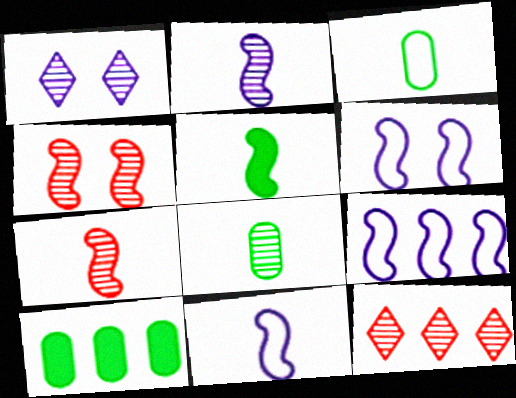[[4, 5, 9], 
[5, 7, 11], 
[6, 9, 11], 
[9, 10, 12]]